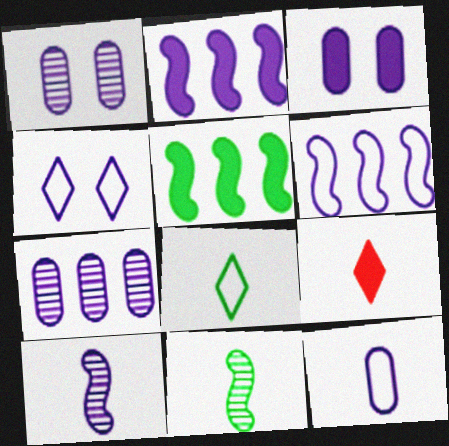[[3, 5, 9], 
[3, 7, 12], 
[4, 6, 12], 
[9, 11, 12]]